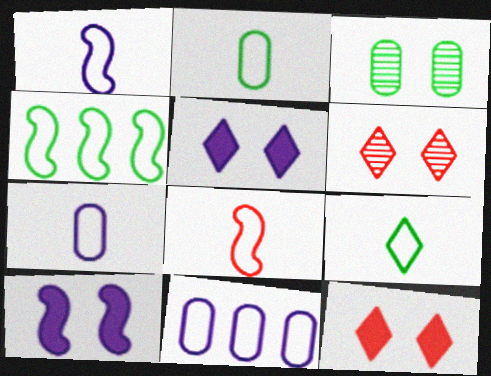[[7, 8, 9]]